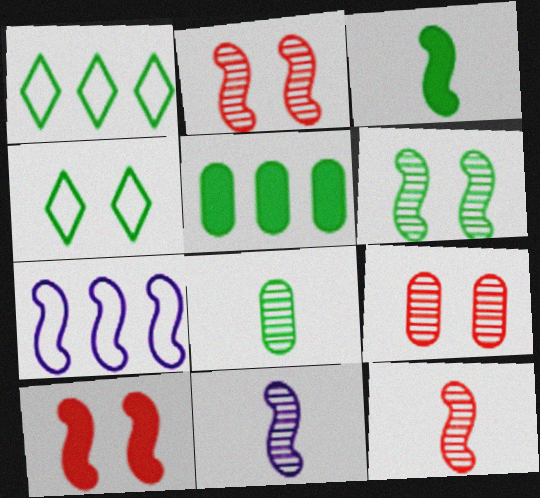[[2, 3, 7]]